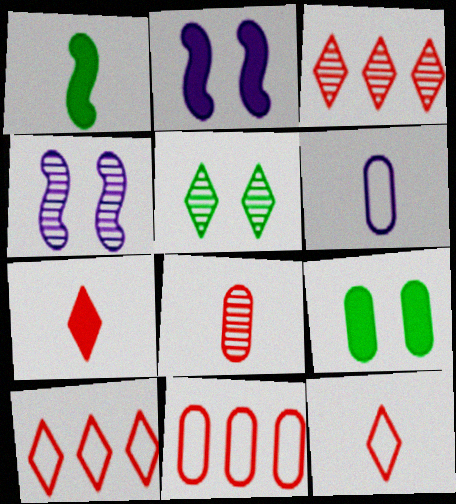[]